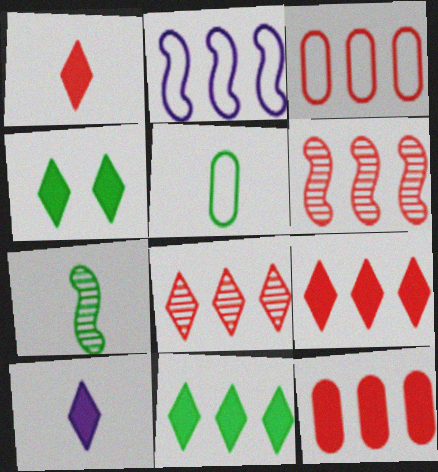[[3, 6, 9], 
[4, 9, 10]]